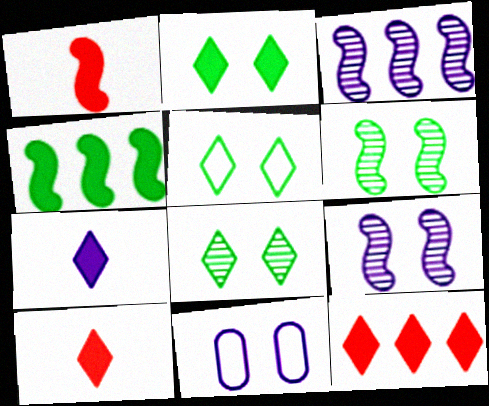[[2, 5, 8], 
[2, 7, 12], 
[3, 7, 11]]